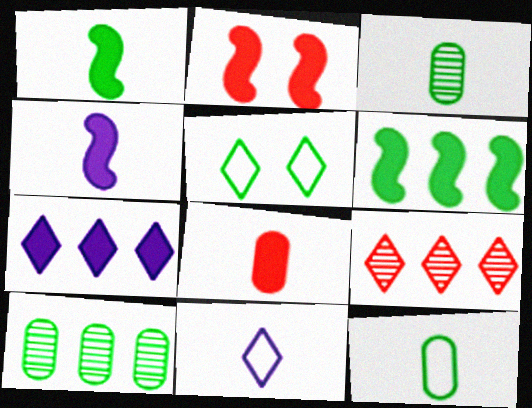[[1, 5, 10], 
[2, 4, 6], 
[2, 10, 11], 
[3, 5, 6]]